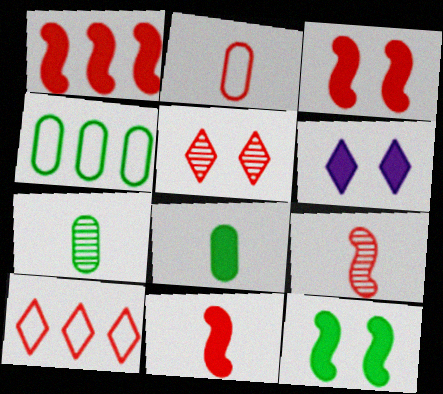[[1, 2, 5], 
[1, 3, 11], 
[1, 6, 8], 
[4, 6, 9]]